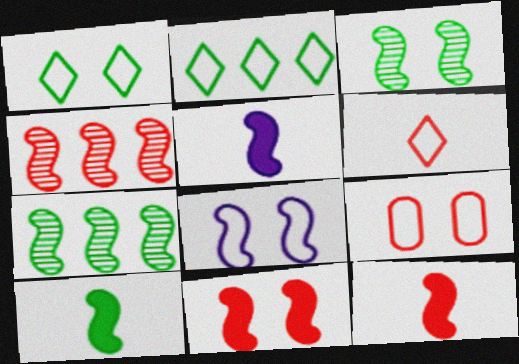[[1, 8, 9], 
[3, 8, 11], 
[4, 8, 10], 
[5, 10, 12], 
[7, 8, 12]]